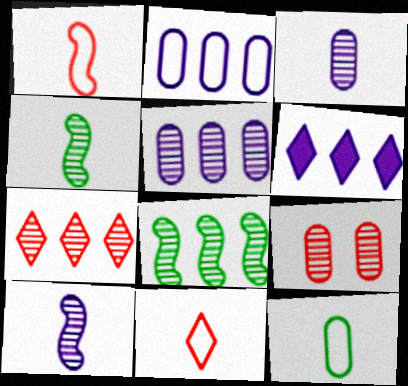[[5, 7, 8]]